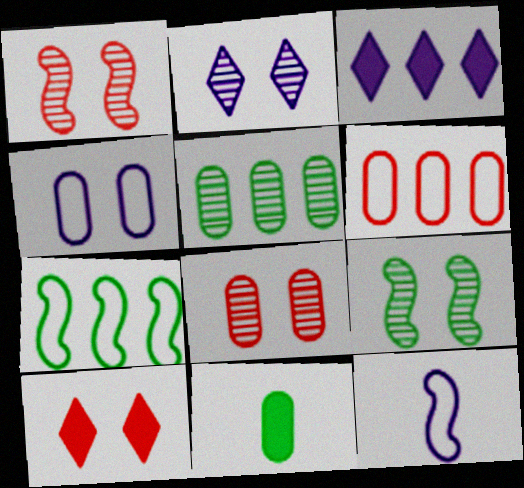[[2, 8, 9], 
[4, 9, 10], 
[5, 10, 12]]